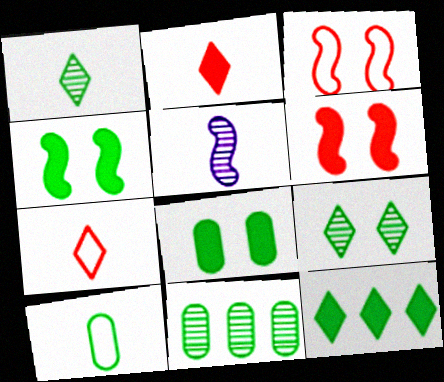[[2, 5, 10], 
[8, 10, 11]]